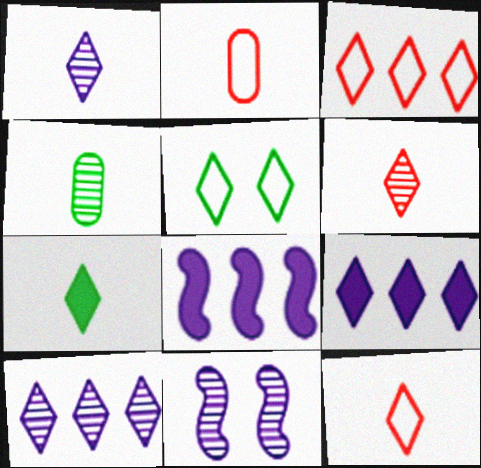[[1, 7, 12], 
[5, 6, 9]]